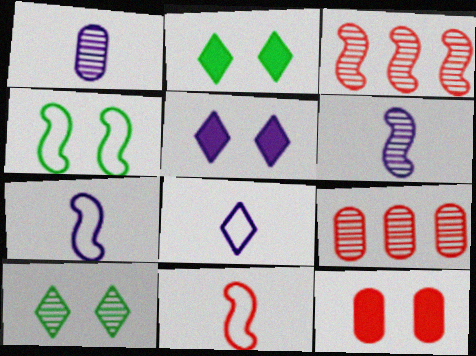[[1, 3, 10], 
[2, 7, 9], 
[6, 9, 10]]